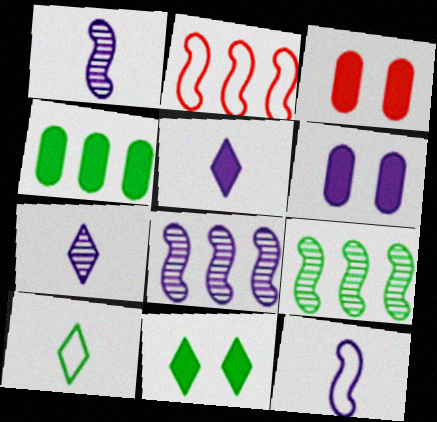[[3, 8, 10]]